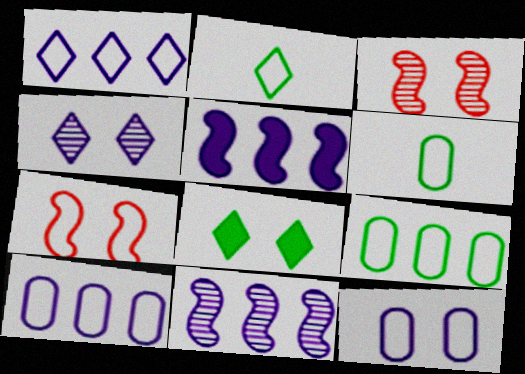[[1, 6, 7], 
[2, 7, 10], 
[3, 8, 12]]